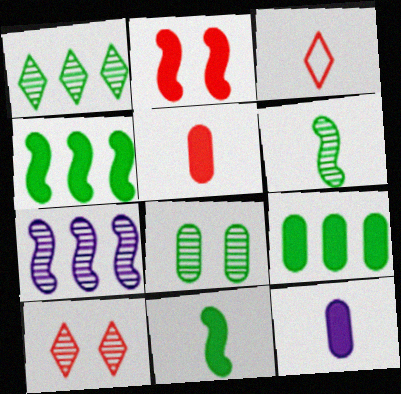[[1, 6, 8], 
[3, 6, 12]]